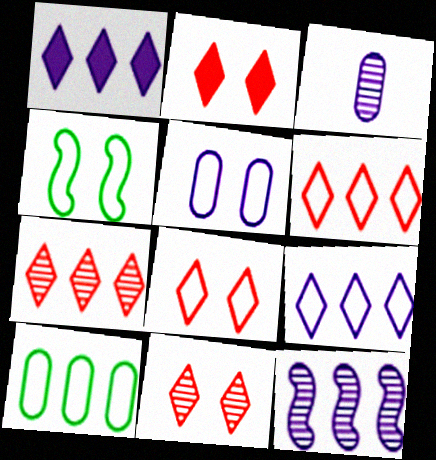[[2, 8, 11], 
[4, 5, 8]]